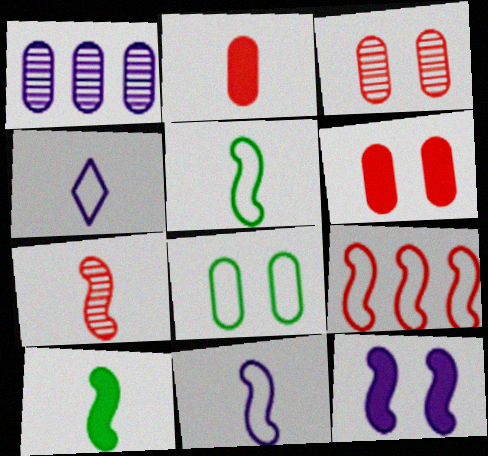[[1, 2, 8], 
[1, 4, 12], 
[4, 8, 9], 
[7, 10, 11]]